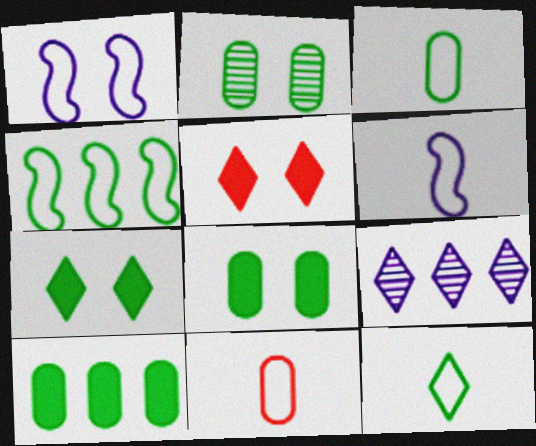[[1, 2, 5], 
[2, 3, 10], 
[5, 9, 12], 
[6, 11, 12]]